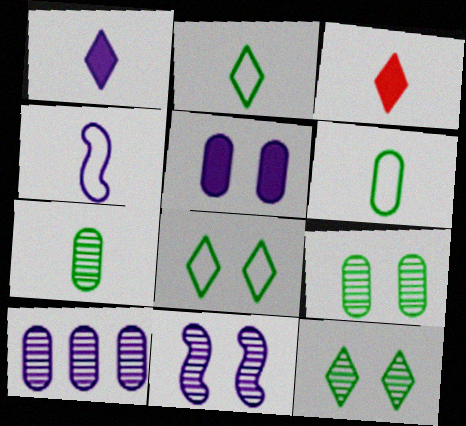[[3, 4, 7]]